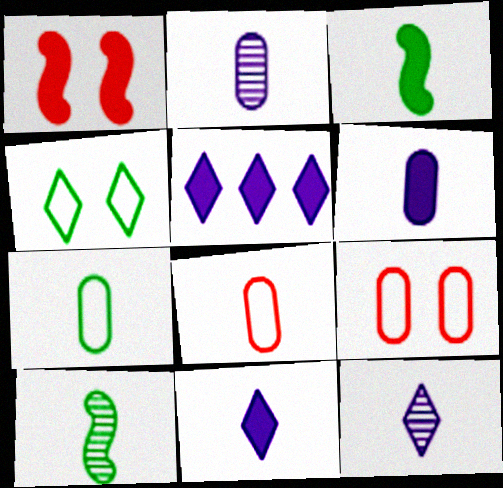[[3, 8, 12], 
[5, 9, 10], 
[8, 10, 11]]